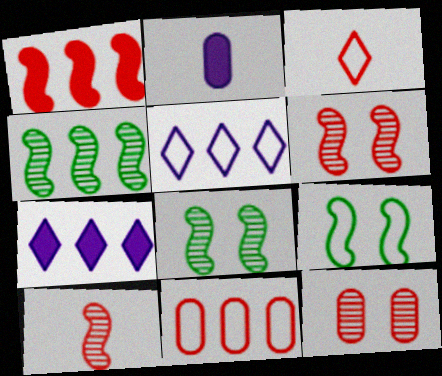[[1, 3, 12], 
[4, 7, 11]]